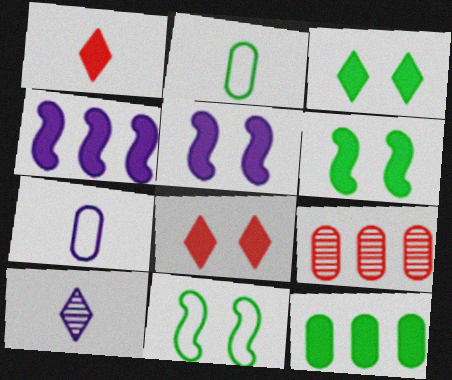[[1, 5, 12]]